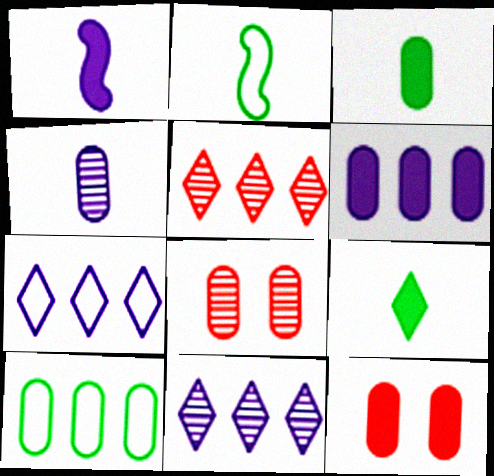[[2, 11, 12], 
[3, 6, 12], 
[4, 10, 12]]